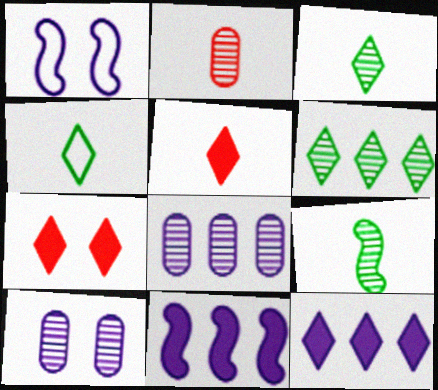[]